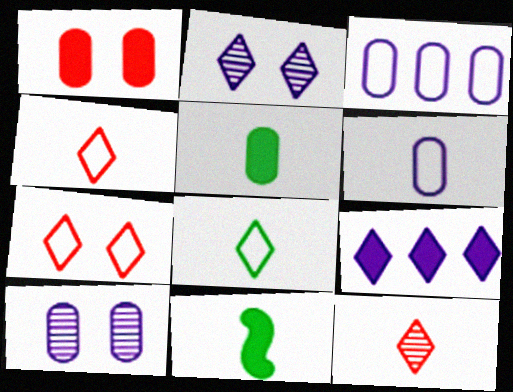[[1, 9, 11], 
[6, 11, 12]]